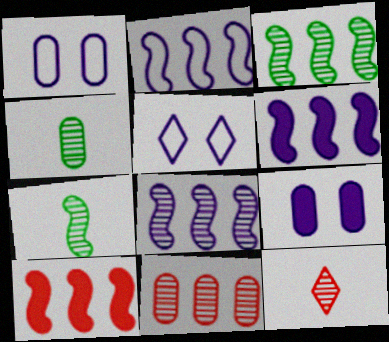[[2, 3, 10], 
[2, 6, 8], 
[4, 5, 10]]